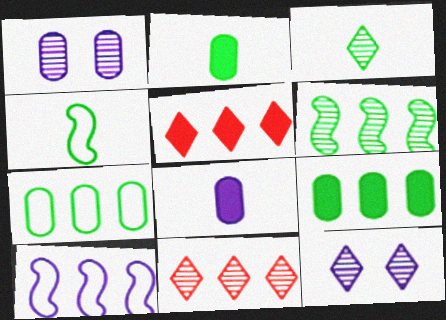[[1, 4, 5], 
[2, 3, 4], 
[3, 11, 12], 
[8, 10, 12], 
[9, 10, 11]]